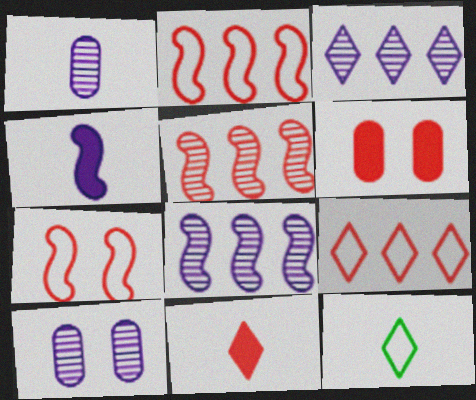[[6, 8, 12]]